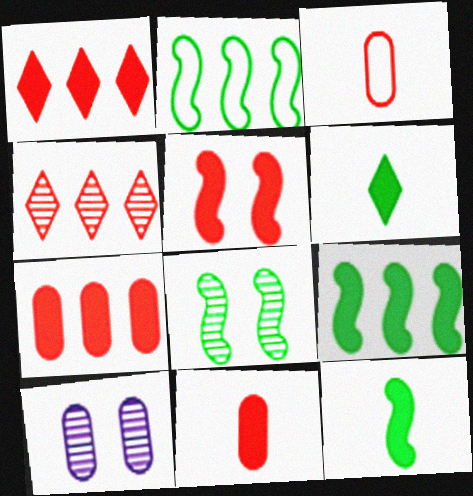[[1, 5, 11], 
[2, 8, 12], 
[3, 4, 5]]